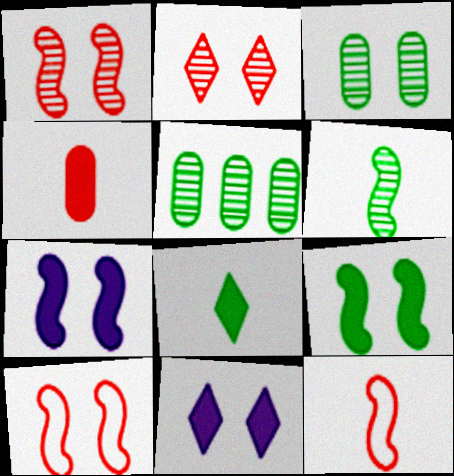[[3, 10, 11], 
[5, 11, 12]]